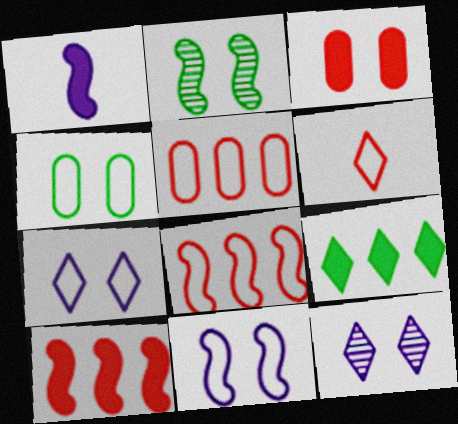[[1, 2, 8], 
[1, 3, 9], 
[2, 3, 7], 
[6, 9, 12]]